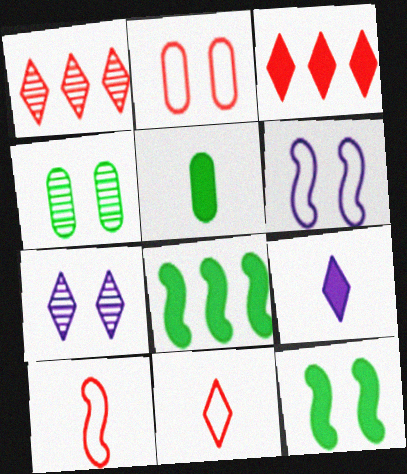[[1, 5, 6], 
[2, 7, 12]]